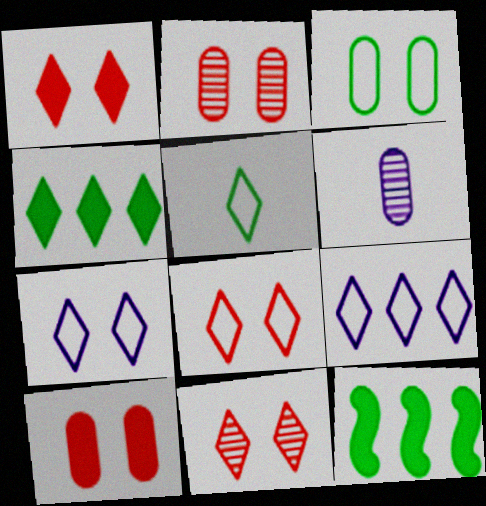[[1, 8, 11], 
[5, 8, 9], 
[6, 8, 12]]